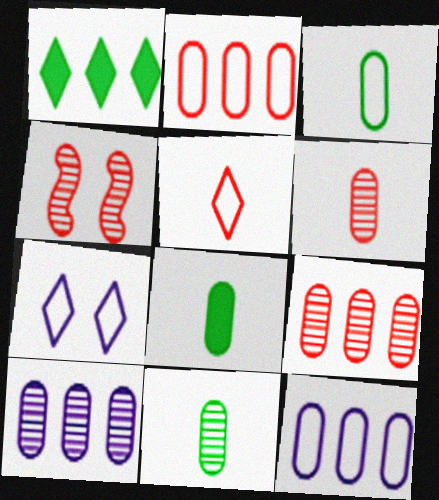[[3, 8, 11]]